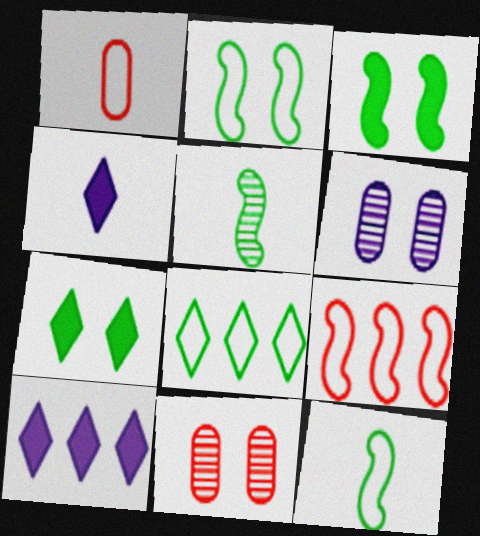[[1, 4, 5], 
[10, 11, 12]]